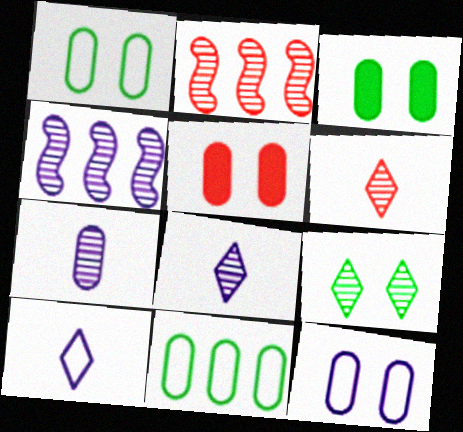[[2, 3, 10], 
[2, 7, 9], 
[5, 7, 11]]